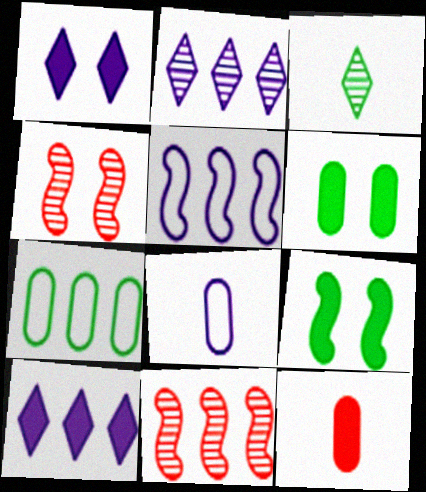[[3, 7, 9], 
[7, 10, 11], 
[9, 10, 12]]